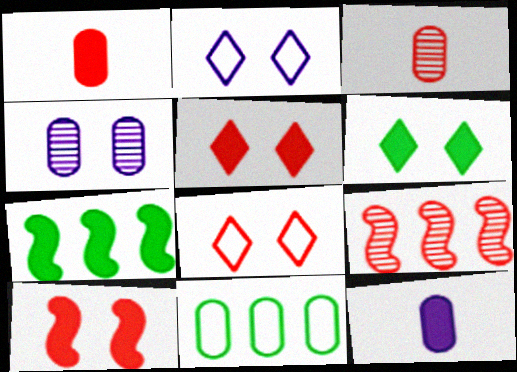[[1, 4, 11], 
[1, 8, 9], 
[2, 3, 7], 
[5, 7, 12]]